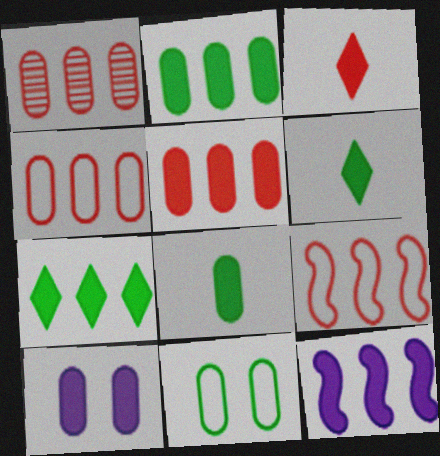[[1, 4, 5], 
[5, 7, 12], 
[5, 8, 10]]